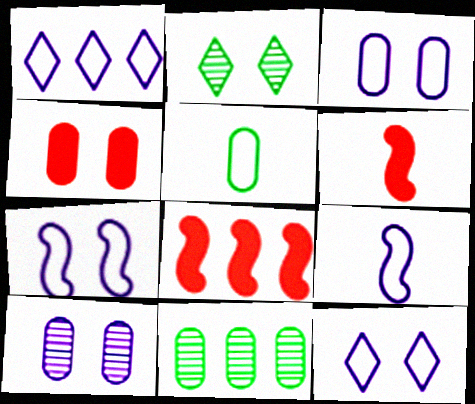[[1, 3, 9], 
[1, 8, 11], 
[2, 4, 7], 
[3, 7, 12], 
[6, 11, 12]]